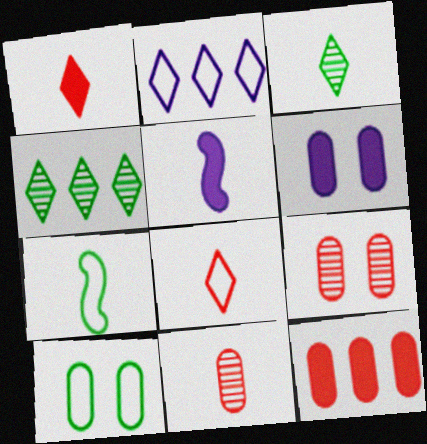[[6, 9, 10]]